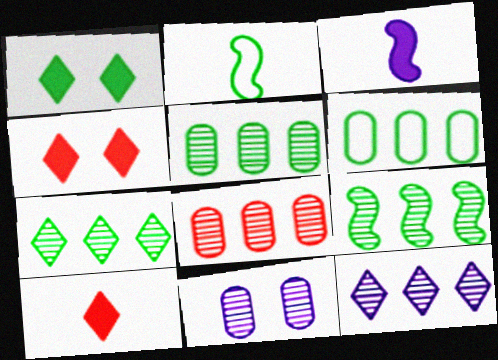[[1, 2, 5], 
[5, 7, 9], 
[8, 9, 12]]